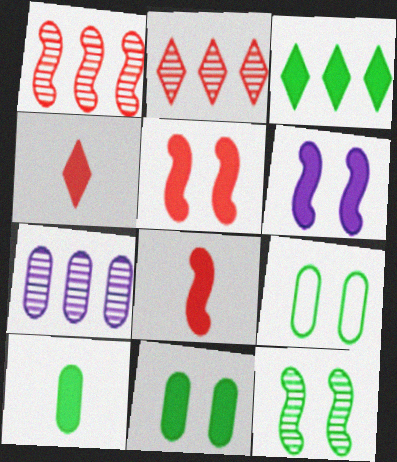[]